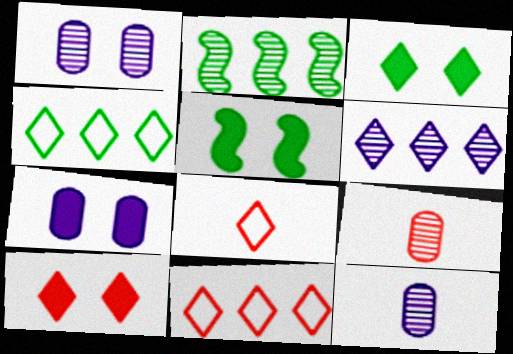[[2, 7, 8], 
[3, 6, 8], 
[5, 7, 10], 
[5, 11, 12]]